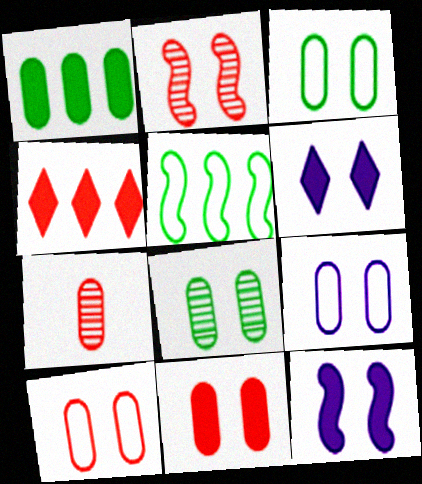[[1, 7, 9], 
[2, 3, 6], 
[3, 9, 10], 
[5, 6, 7], 
[8, 9, 11]]